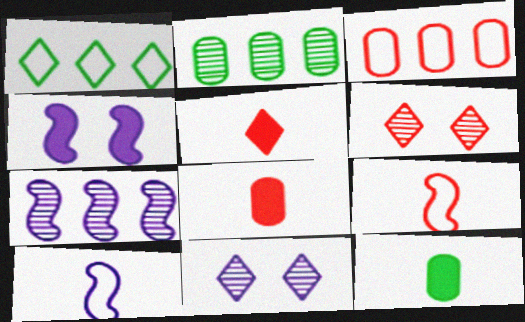[[1, 5, 11], 
[4, 7, 10]]